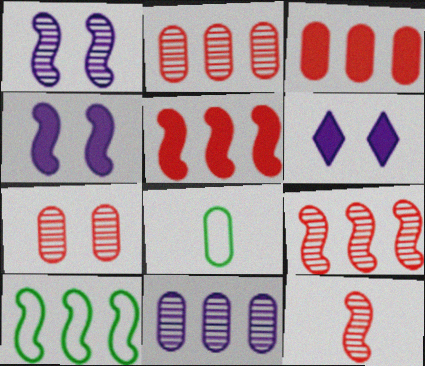[[4, 10, 12], 
[6, 8, 9]]